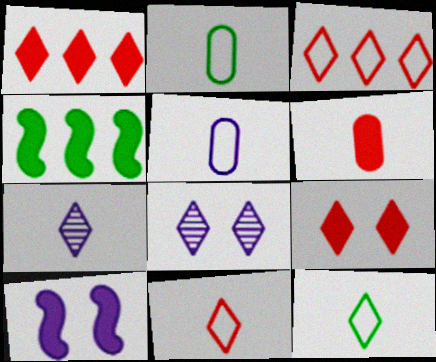[[1, 8, 12]]